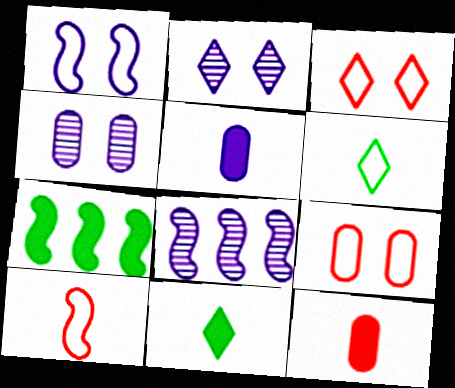[[8, 9, 11]]